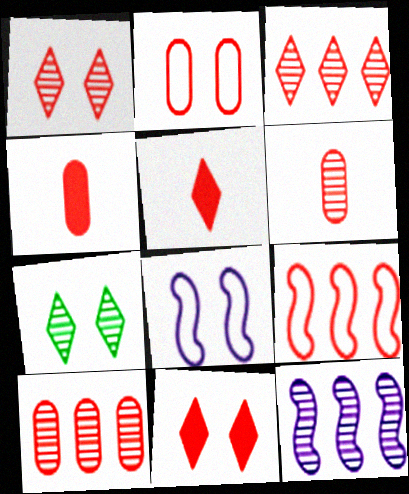[[1, 4, 9], 
[2, 4, 10], 
[6, 7, 12], 
[6, 9, 11]]